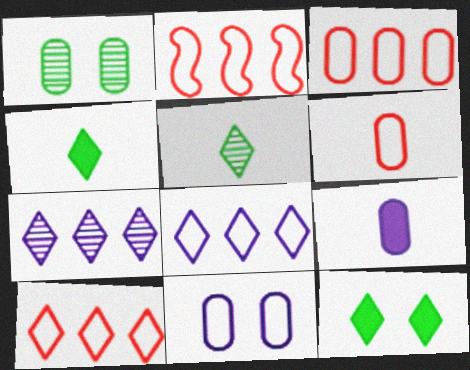[[1, 3, 9], 
[2, 3, 10]]